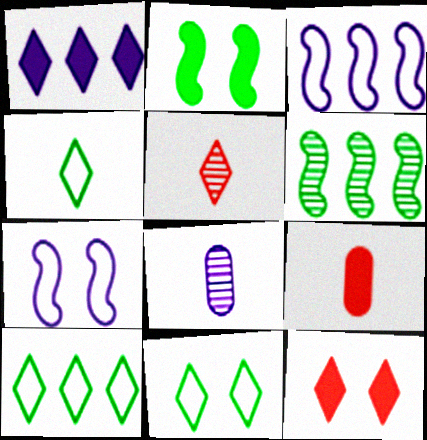[[1, 2, 9], 
[1, 5, 11], 
[1, 7, 8], 
[4, 10, 11]]